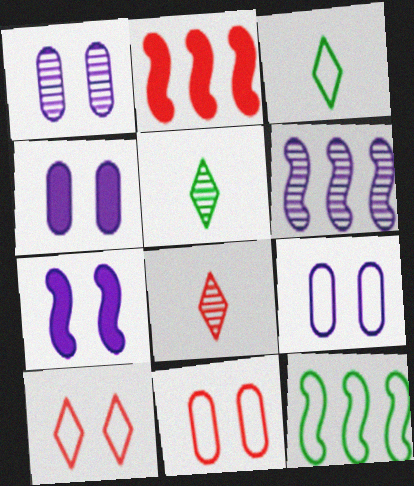[[1, 2, 3], 
[1, 4, 9], 
[2, 5, 9], 
[2, 6, 12], 
[2, 8, 11], 
[4, 8, 12]]